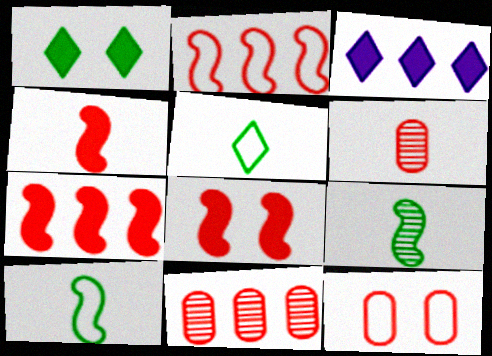[[3, 9, 12], 
[4, 7, 8]]